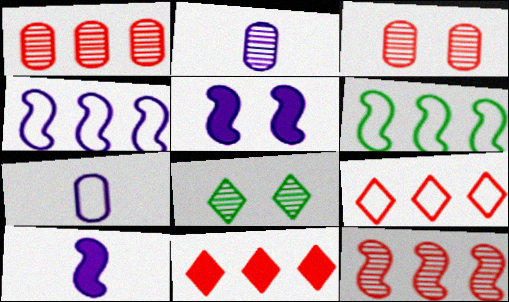[[2, 8, 12]]